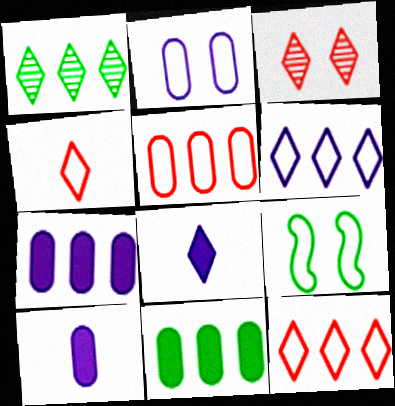[]